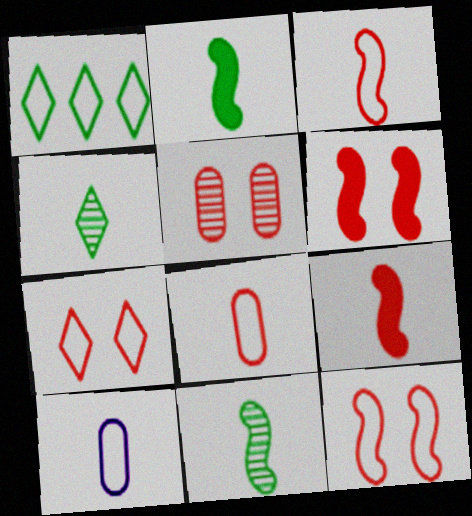[[1, 10, 12], 
[4, 9, 10], 
[5, 6, 7]]